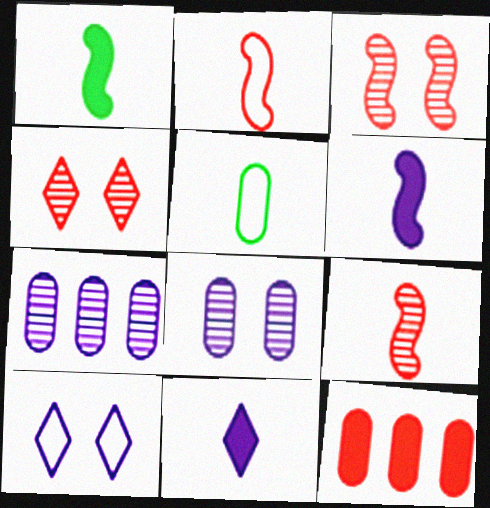[[2, 4, 12], 
[5, 8, 12], 
[5, 9, 11], 
[6, 7, 10]]